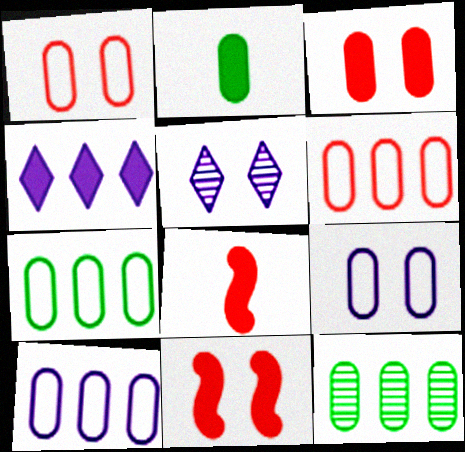[[2, 4, 11], 
[5, 7, 8], 
[6, 7, 10]]